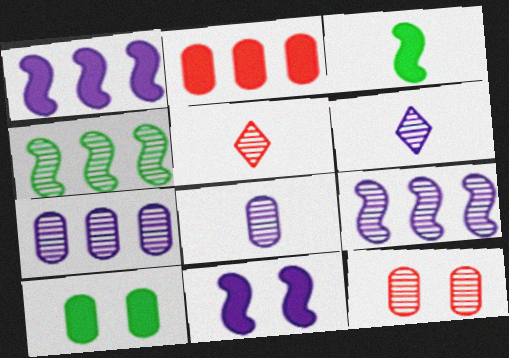[[4, 6, 12]]